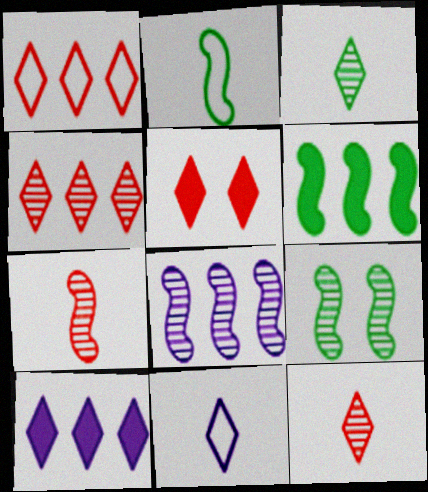[[1, 5, 12], 
[2, 6, 9], 
[7, 8, 9]]